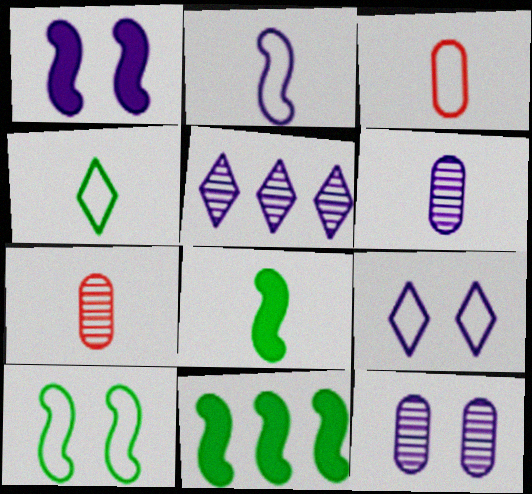[[1, 9, 12], 
[2, 3, 4], 
[7, 9, 11]]